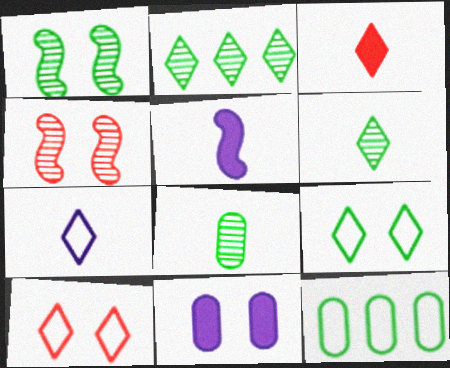[[1, 2, 8], 
[1, 10, 11], 
[3, 6, 7], 
[4, 9, 11]]